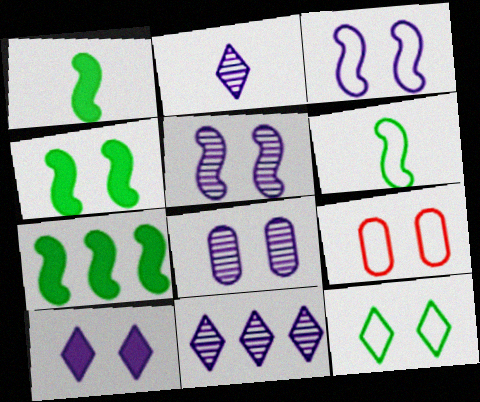[[1, 4, 7], 
[1, 9, 11], 
[2, 7, 9], 
[3, 8, 10], 
[3, 9, 12]]